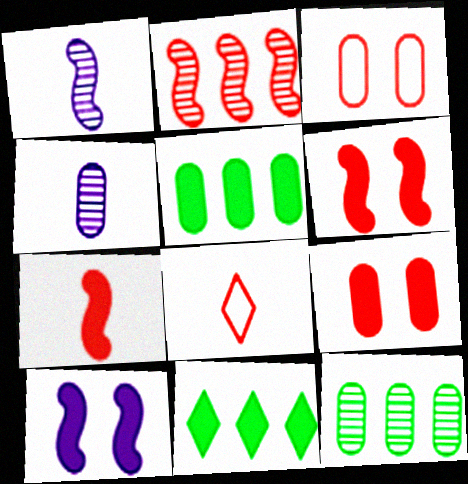[[1, 3, 11], 
[2, 8, 9], 
[3, 4, 5], 
[8, 10, 12]]